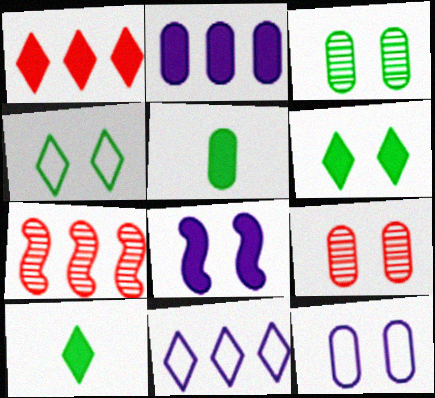[[1, 5, 8], 
[4, 8, 9], 
[7, 10, 12]]